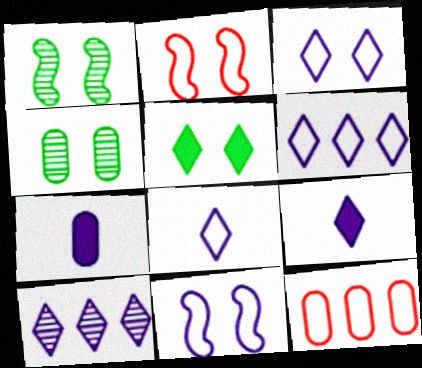[[1, 9, 12], 
[3, 6, 8], 
[3, 9, 10], 
[4, 7, 12], 
[7, 10, 11]]